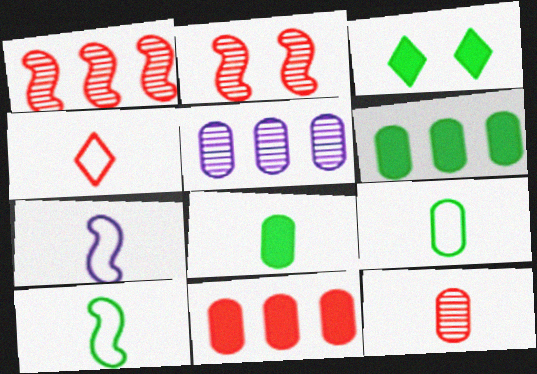[[2, 4, 11], 
[4, 7, 9]]